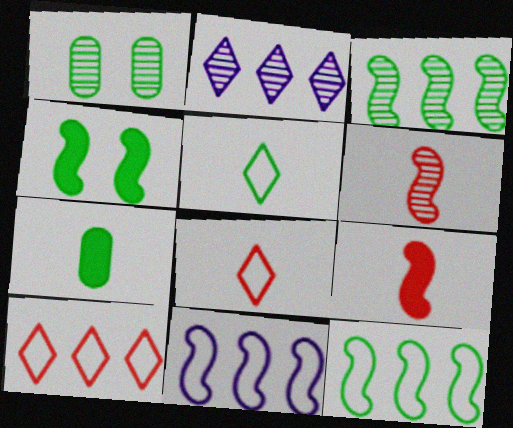[[1, 2, 6], 
[4, 6, 11]]